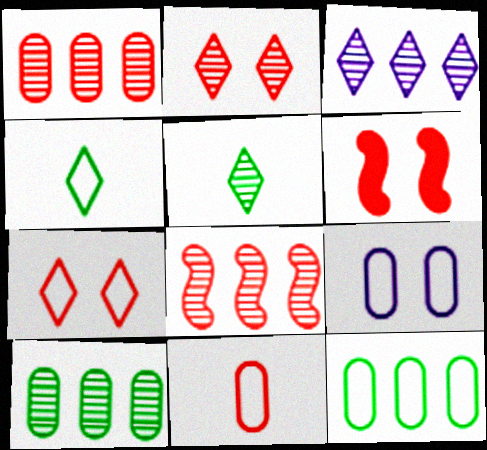[[2, 3, 5], 
[3, 8, 10], 
[9, 11, 12]]